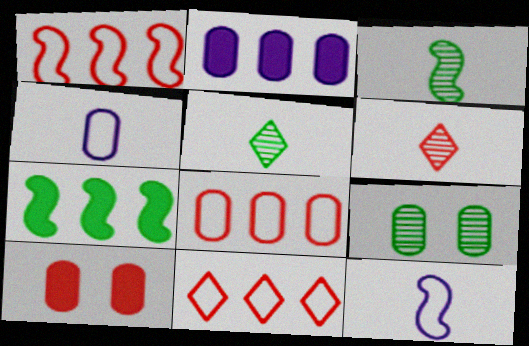[[1, 6, 10], 
[1, 8, 11]]